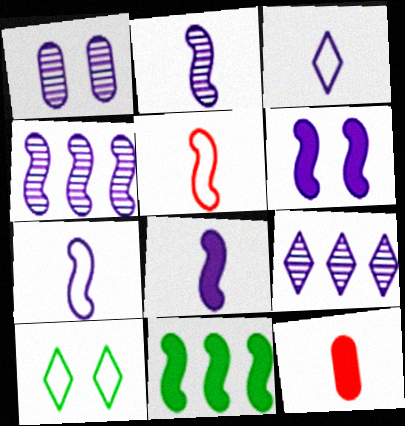[[1, 2, 9], 
[2, 7, 8], 
[4, 6, 7], 
[4, 10, 12]]